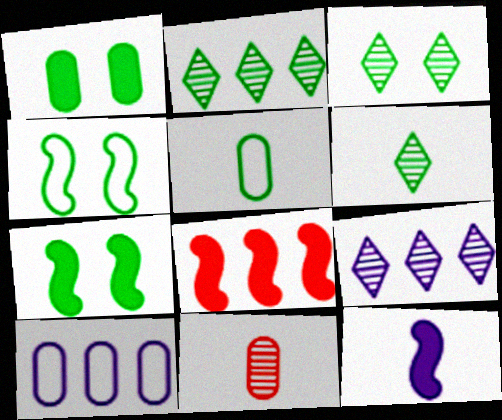[[1, 3, 4], 
[1, 10, 11], 
[2, 3, 6], 
[2, 5, 7], 
[2, 8, 10], 
[7, 8, 12]]